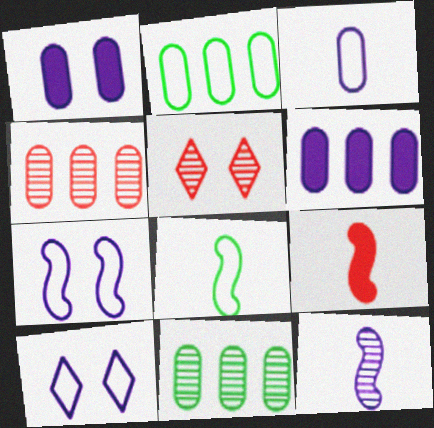[[2, 4, 6], 
[5, 6, 8], 
[5, 11, 12], 
[6, 10, 12], 
[8, 9, 12], 
[9, 10, 11]]